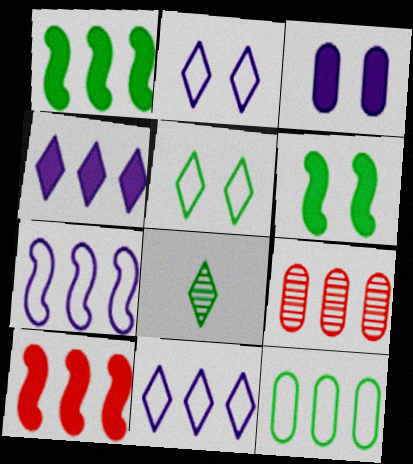[[1, 9, 11], 
[6, 8, 12]]